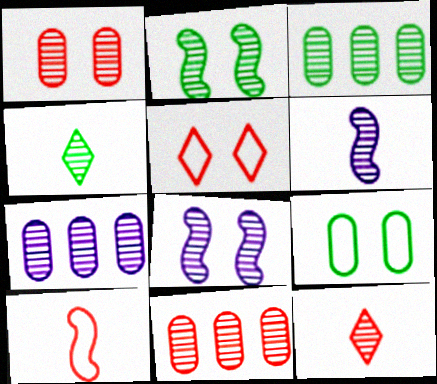[[2, 3, 4], 
[2, 7, 12], 
[3, 7, 11], 
[3, 8, 12], 
[4, 8, 11]]